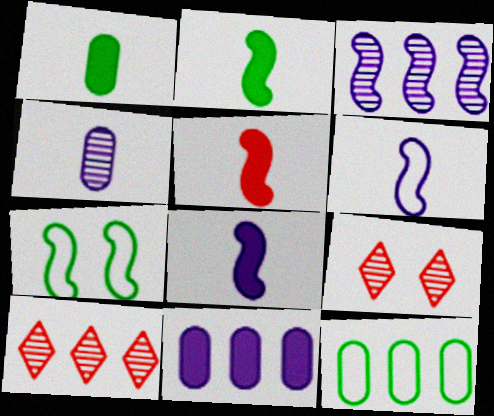[[2, 5, 8], 
[3, 5, 7], 
[8, 9, 12]]